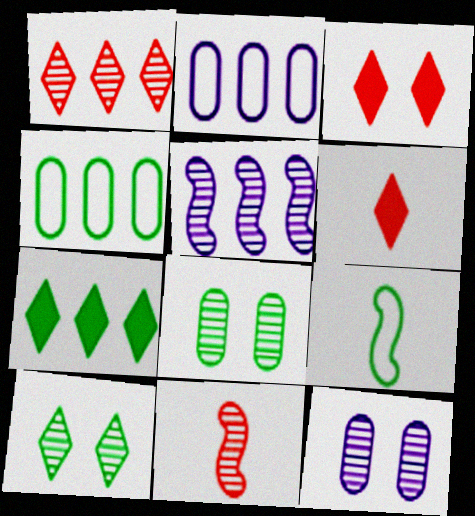[[7, 8, 9]]